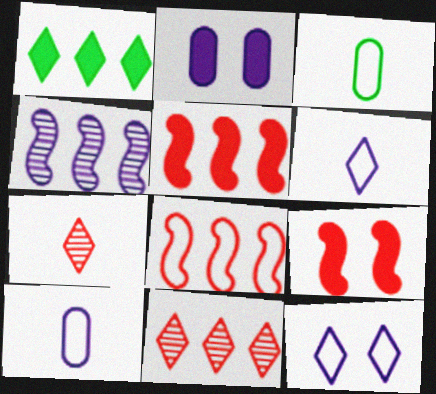[[1, 7, 12], 
[2, 4, 6], 
[3, 8, 12]]